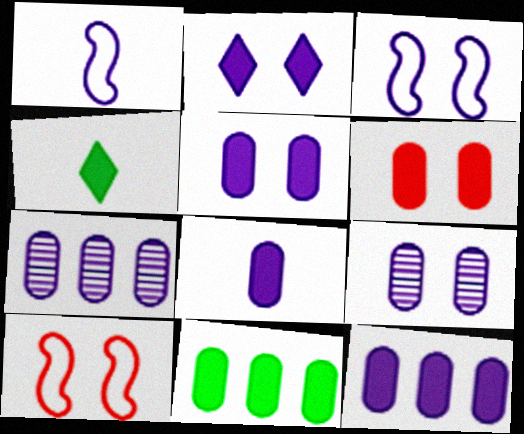[[1, 2, 7], 
[2, 3, 9], 
[4, 7, 10], 
[5, 8, 12], 
[6, 8, 11]]